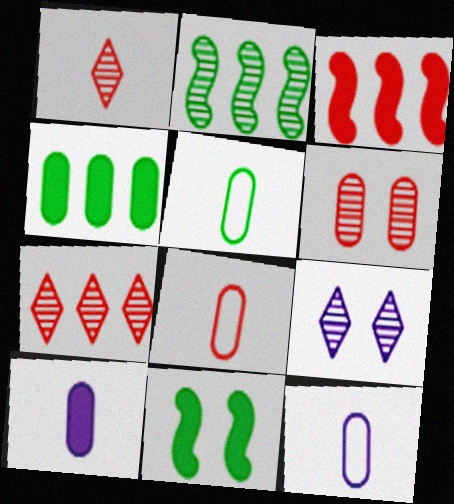[[3, 5, 9], 
[4, 6, 12], 
[5, 8, 12], 
[7, 11, 12]]